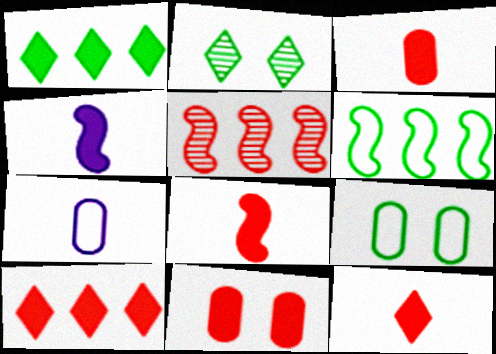[[1, 4, 11], 
[3, 8, 12], 
[8, 10, 11]]